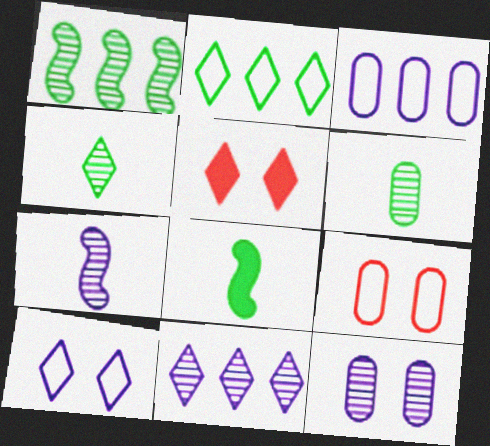[[7, 11, 12], 
[8, 9, 11]]